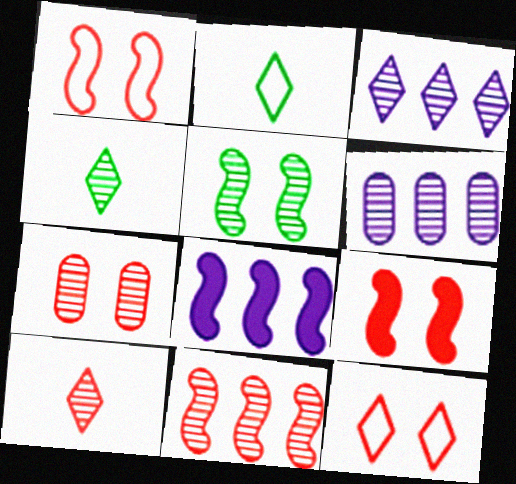[[2, 6, 9], 
[2, 7, 8], 
[5, 6, 10], 
[7, 9, 12], 
[7, 10, 11]]